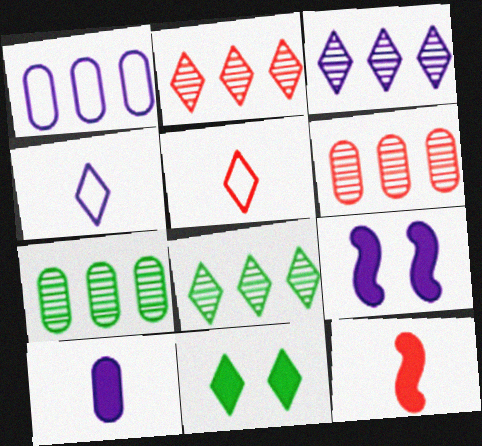[[2, 3, 8], 
[2, 4, 11], 
[3, 5, 11], 
[5, 7, 9]]